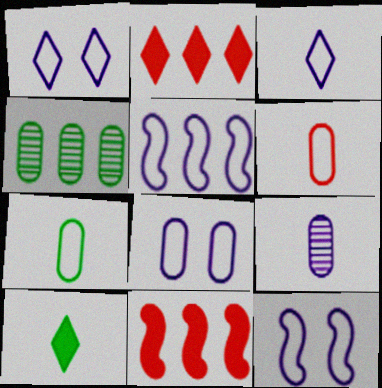[[1, 8, 12], 
[2, 4, 5], 
[3, 5, 8]]